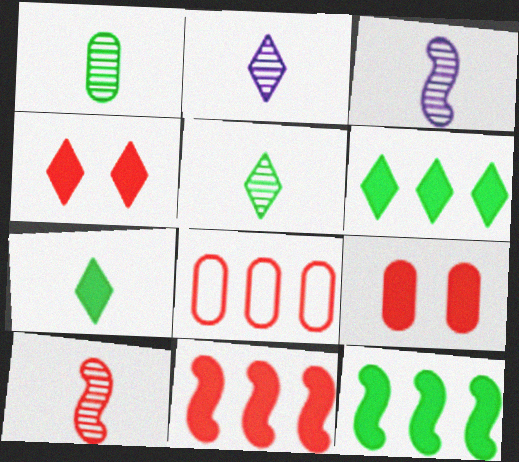[[1, 2, 10], 
[4, 8, 10]]